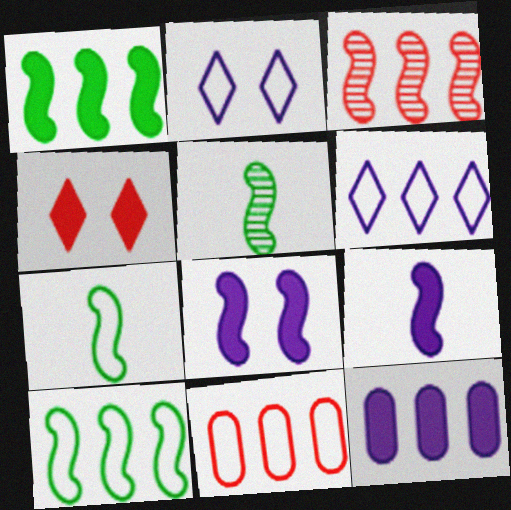[[2, 7, 11], 
[3, 7, 8], 
[6, 10, 11]]